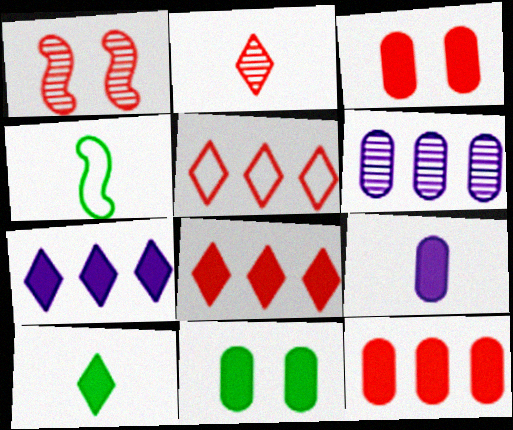[[2, 4, 9], 
[9, 11, 12]]